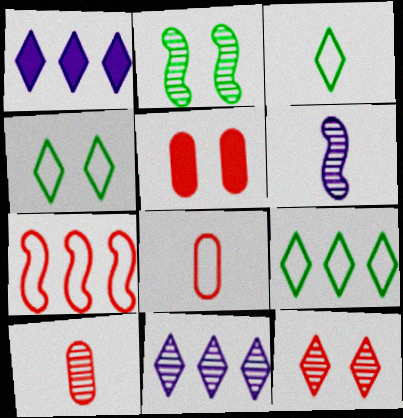[[1, 2, 8], 
[1, 3, 12], 
[2, 10, 11], 
[3, 4, 9], 
[5, 6, 9]]